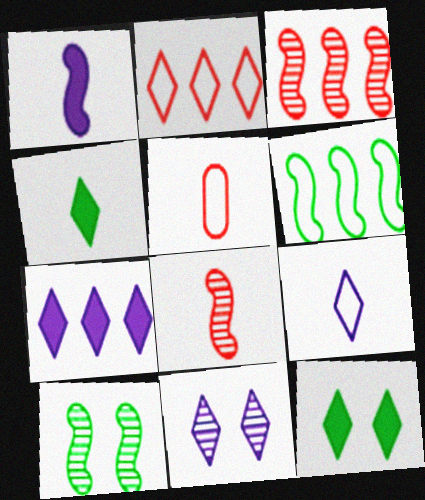[[2, 4, 11], 
[5, 7, 10], 
[7, 9, 11]]